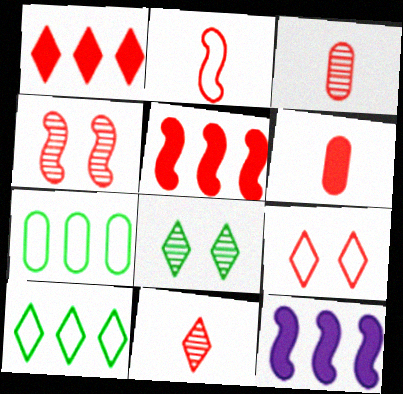[[1, 9, 11], 
[2, 4, 5], 
[2, 6, 11], 
[3, 5, 9]]